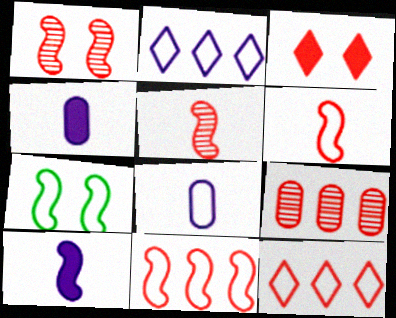[[3, 6, 9], 
[7, 8, 12]]